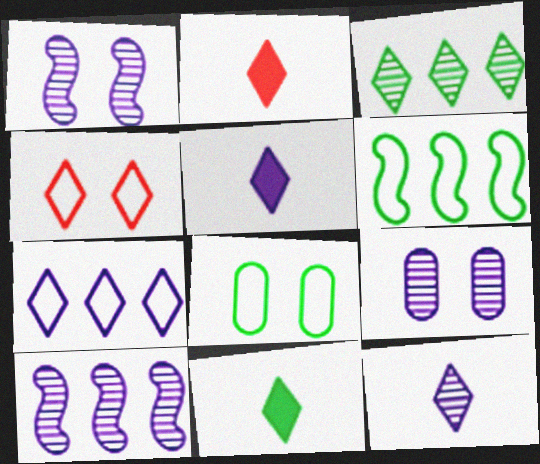[[2, 5, 11], 
[2, 6, 9], 
[2, 8, 10], 
[3, 4, 5], 
[9, 10, 12]]